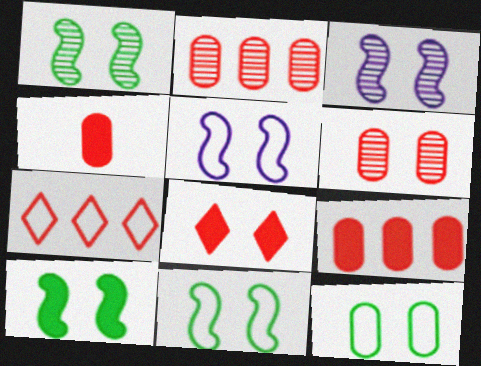[[1, 10, 11], 
[3, 8, 12]]